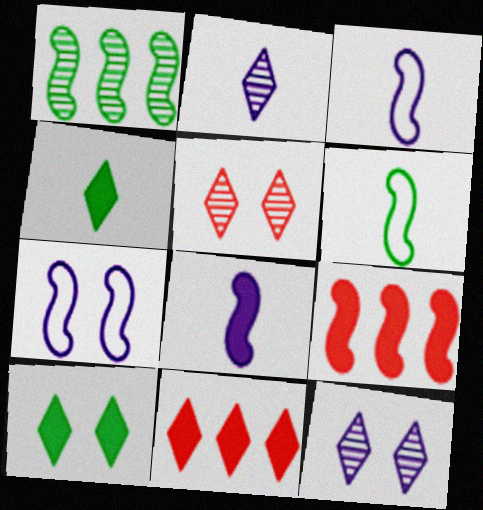[]